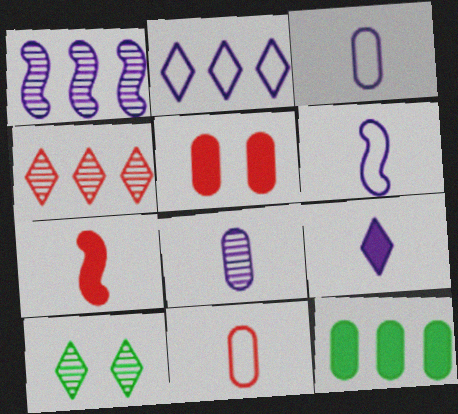[[6, 8, 9]]